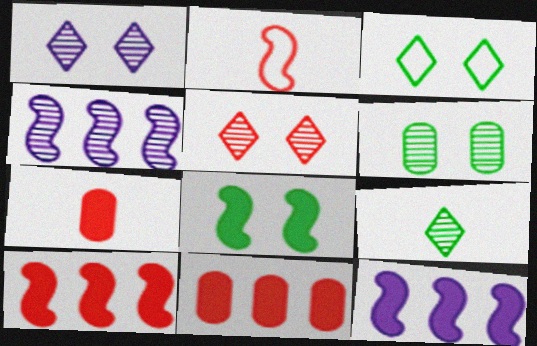[[2, 4, 8], 
[2, 5, 11], 
[3, 4, 7], 
[3, 6, 8]]